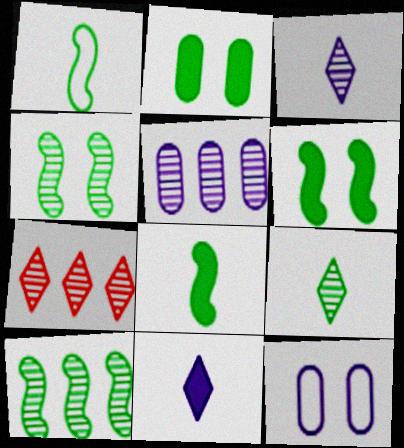[[1, 6, 10], 
[5, 7, 10], 
[7, 8, 12]]